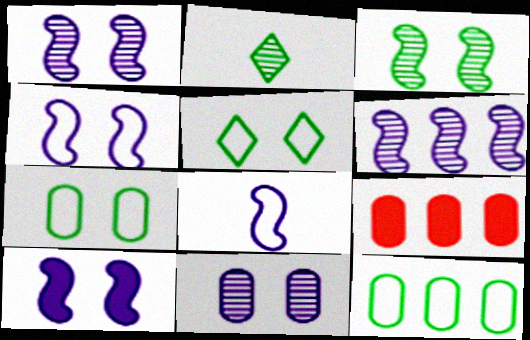[[1, 4, 10], 
[2, 4, 9], 
[6, 8, 10]]